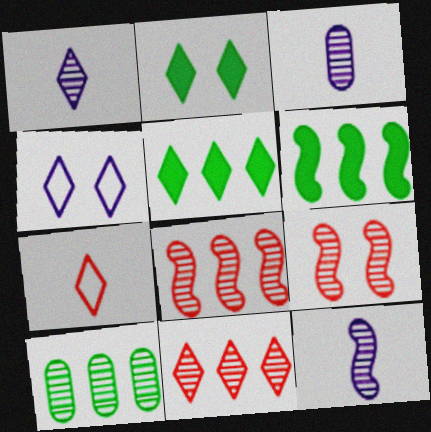[[1, 3, 12], 
[1, 9, 10]]